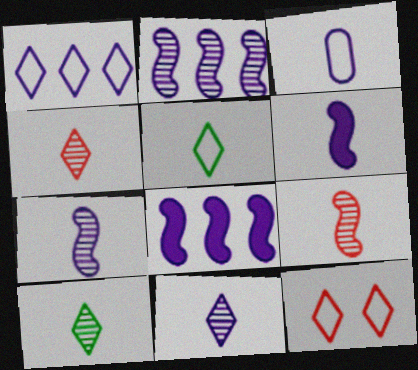[[1, 5, 12], 
[3, 6, 11], 
[4, 10, 11]]